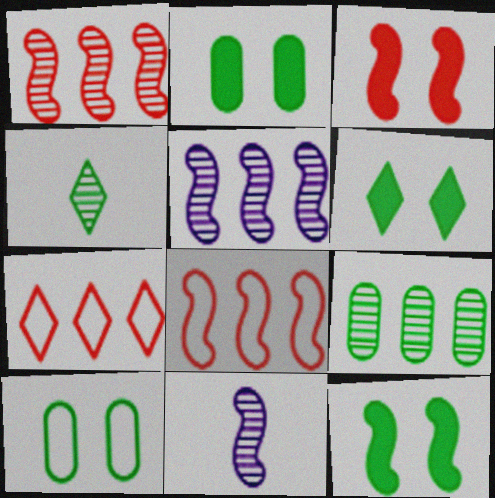[[2, 6, 12], 
[2, 7, 11], 
[8, 11, 12]]